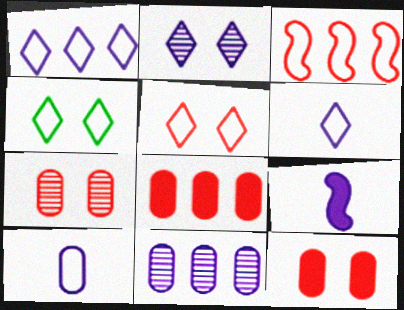[[3, 4, 10]]